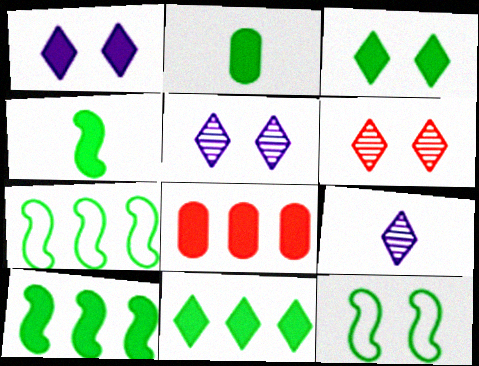[[1, 4, 8], 
[2, 3, 10], 
[8, 9, 12]]